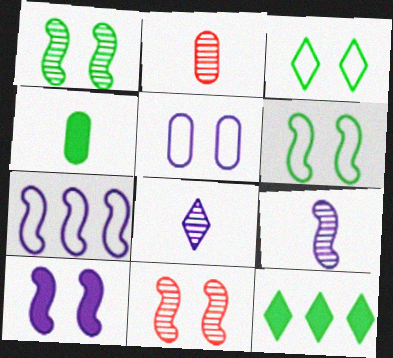[[6, 10, 11], 
[7, 9, 10]]